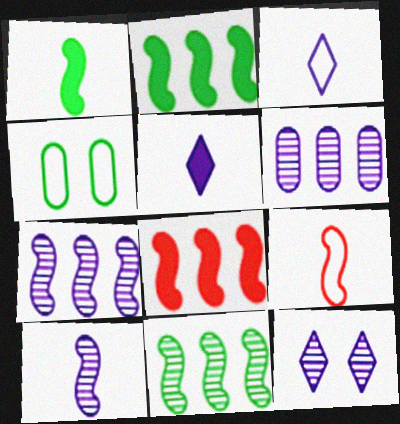[[1, 9, 10], 
[6, 10, 12]]